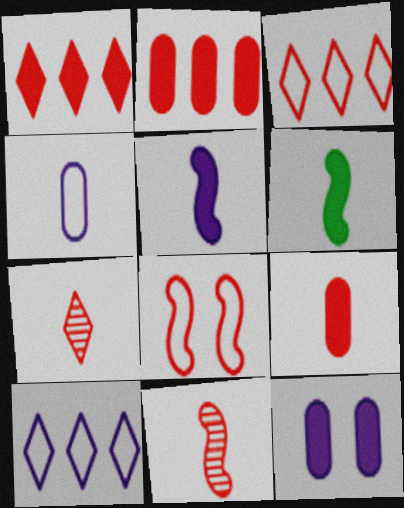[[1, 6, 12], 
[2, 7, 8], 
[4, 6, 7]]